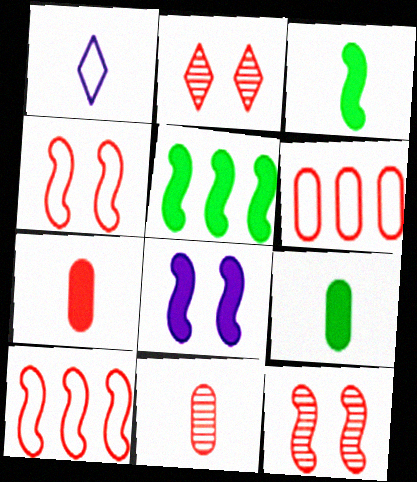[[1, 3, 11], 
[2, 7, 10]]